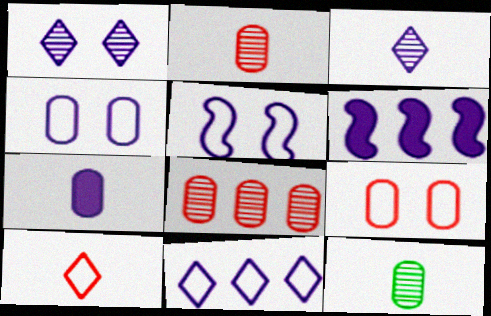[[3, 4, 6]]